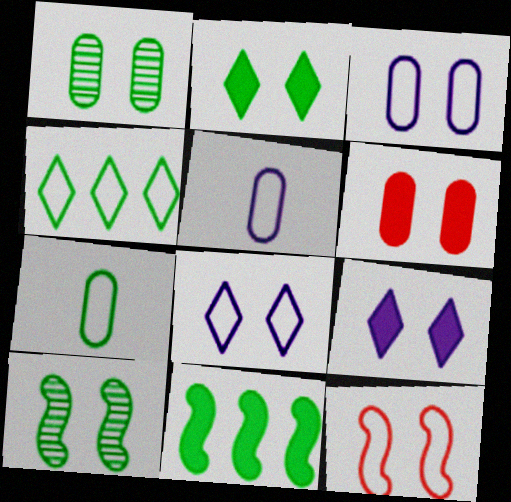[[1, 3, 6], 
[1, 9, 12], 
[4, 5, 12], 
[6, 8, 10]]